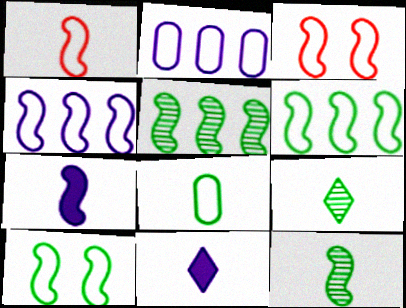[[1, 4, 10], 
[1, 7, 12], 
[3, 5, 7]]